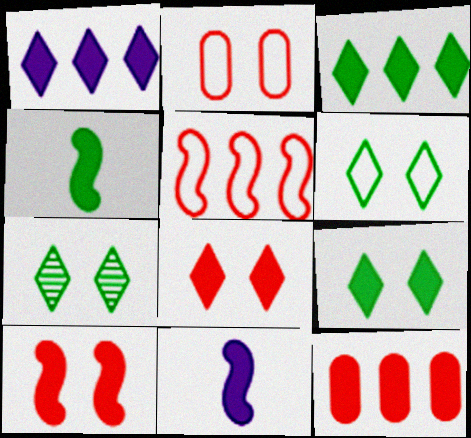[[6, 7, 9], 
[9, 11, 12]]